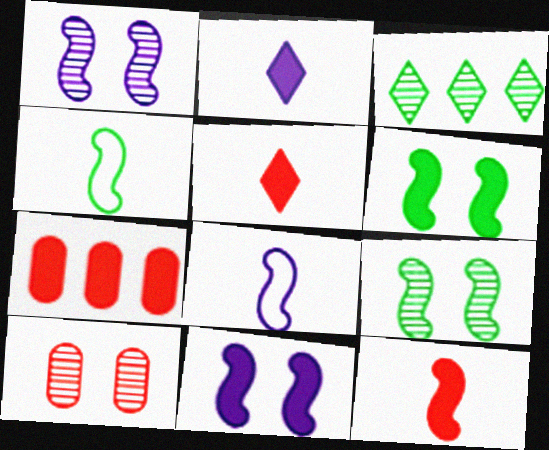[[2, 6, 7]]